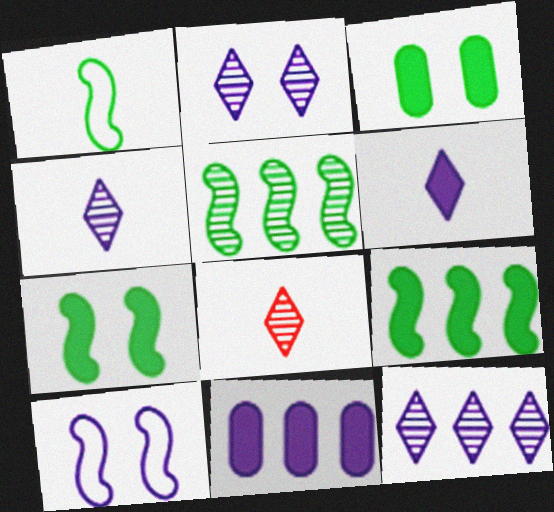[[1, 5, 7], 
[2, 4, 12], 
[4, 10, 11]]